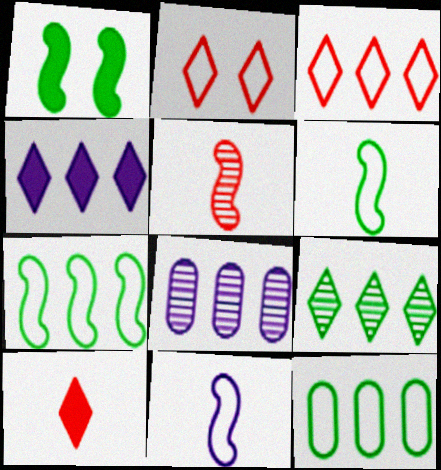[[2, 11, 12], 
[3, 4, 9]]